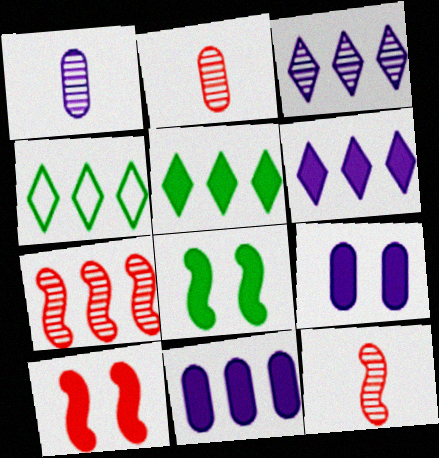[[1, 4, 10], 
[4, 7, 11], 
[4, 9, 12]]